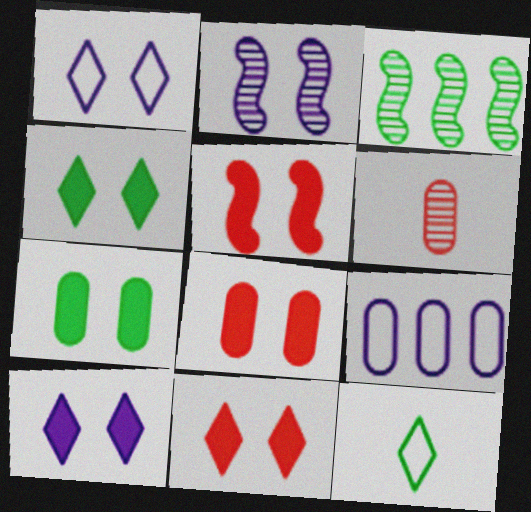[[3, 7, 12], 
[4, 10, 11], 
[5, 7, 10], 
[5, 8, 11], 
[6, 7, 9]]